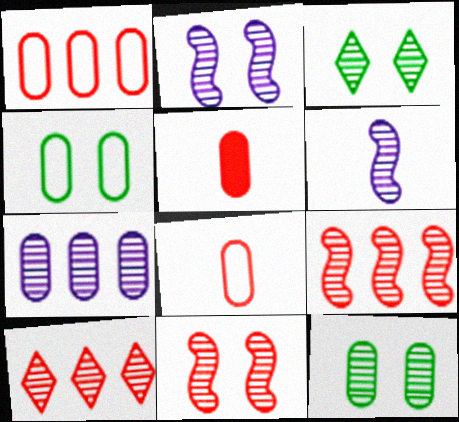[[4, 5, 7], 
[6, 10, 12]]